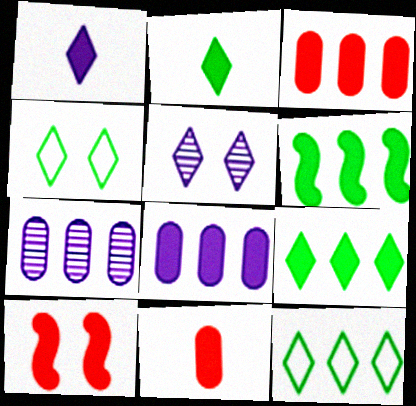[[2, 8, 10]]